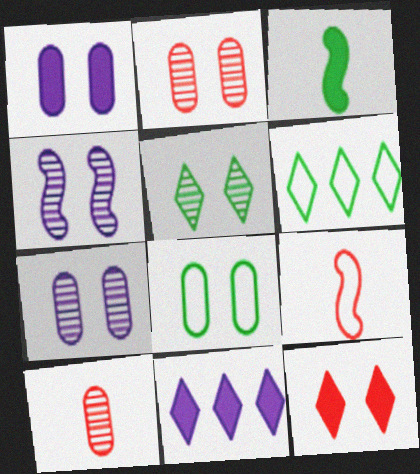[[1, 2, 8], 
[2, 4, 5], 
[4, 8, 12]]